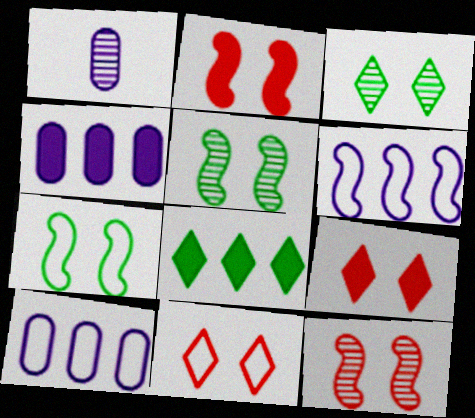[]